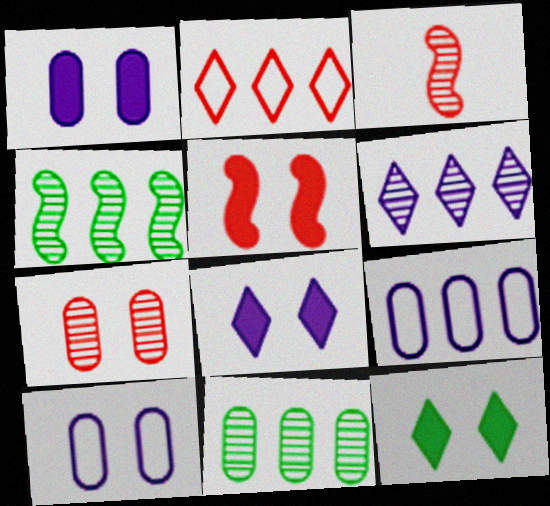[[1, 5, 12], 
[3, 9, 12]]